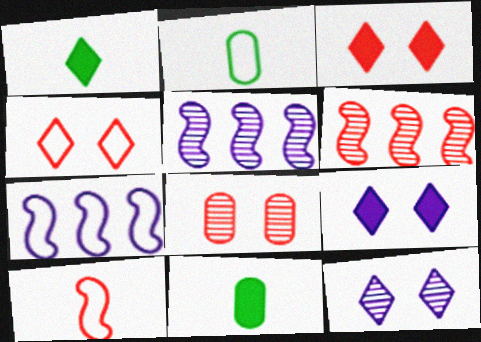[[1, 7, 8], 
[2, 3, 5], 
[2, 4, 7], 
[2, 6, 9], 
[4, 5, 11]]